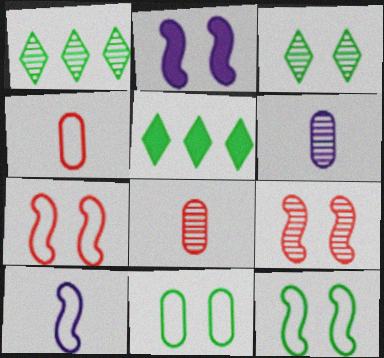[[1, 2, 4], 
[1, 6, 9], 
[2, 9, 12], 
[5, 6, 7]]